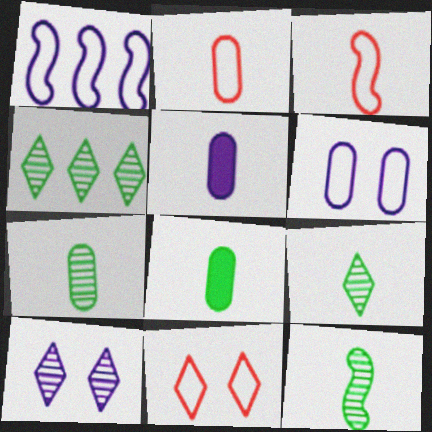[[1, 5, 10], 
[2, 5, 7], 
[3, 5, 9], 
[7, 9, 12]]